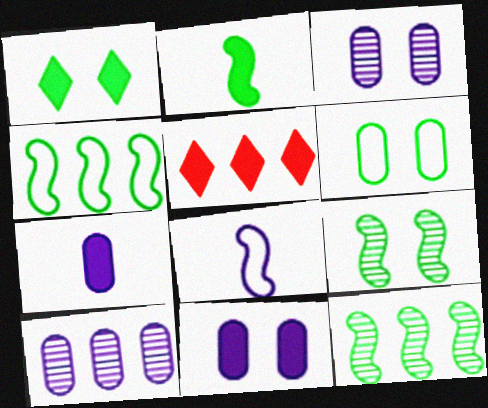[[1, 6, 9], 
[2, 4, 9], 
[2, 5, 11], 
[4, 5, 10]]